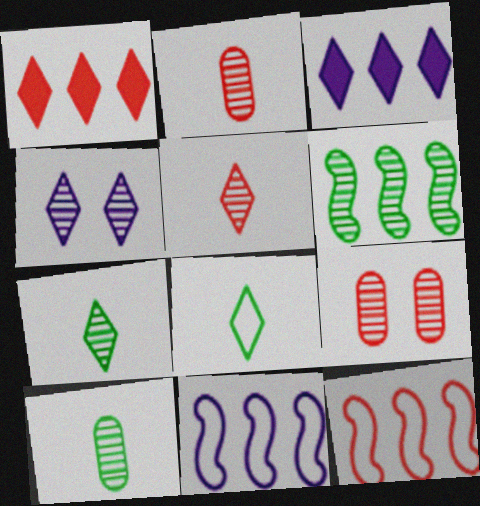[[1, 4, 8], 
[2, 4, 6]]